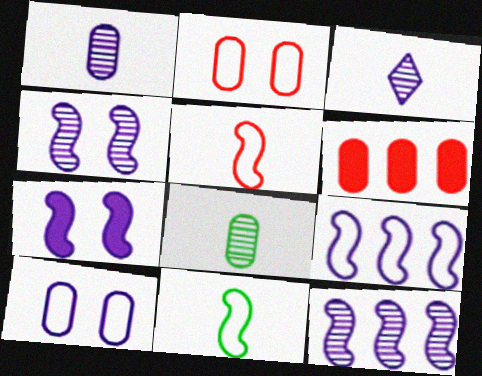[[6, 8, 10]]